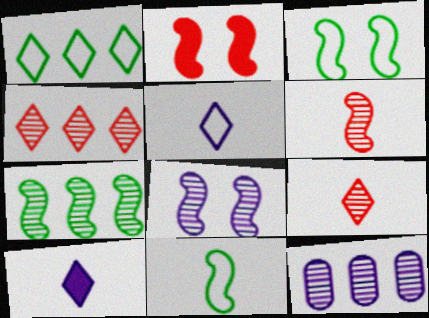[[2, 3, 8], 
[4, 7, 12], 
[6, 7, 8]]